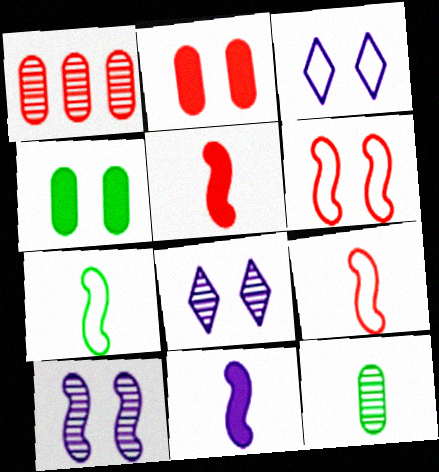[[4, 6, 8]]